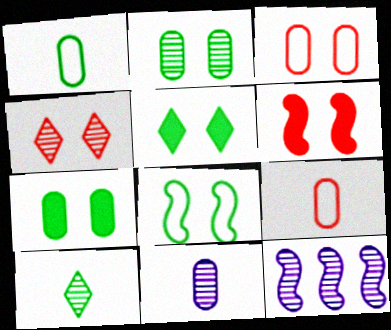[[2, 5, 8], 
[3, 4, 6], 
[5, 9, 12]]